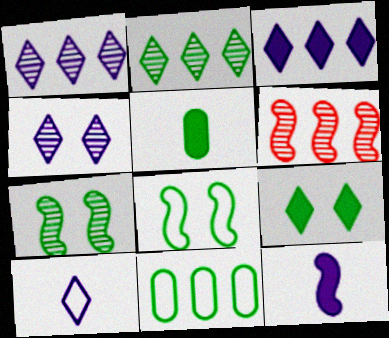[[2, 5, 8], 
[3, 4, 10], 
[3, 6, 11], 
[6, 8, 12]]